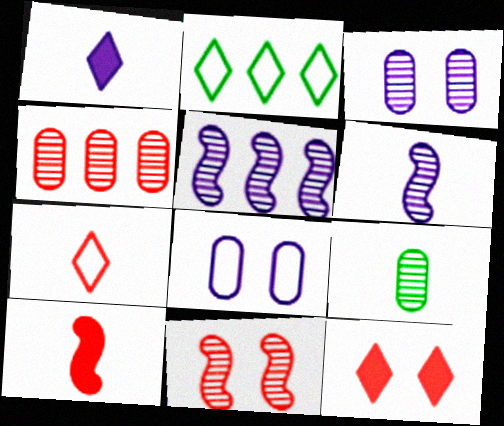[[1, 5, 8], 
[2, 3, 10], 
[3, 4, 9]]